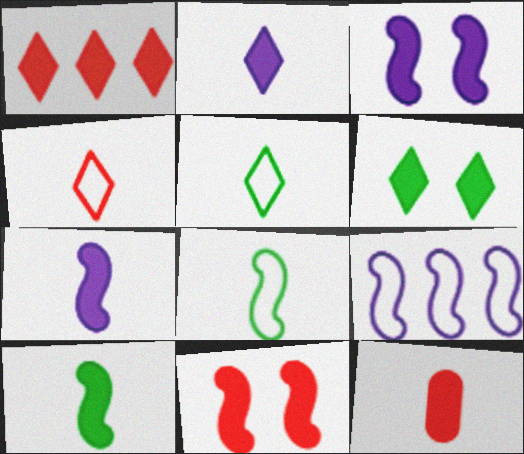[[1, 2, 6], 
[1, 11, 12], 
[2, 10, 12]]